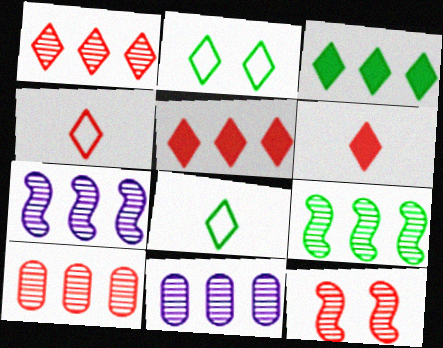[[1, 9, 11]]